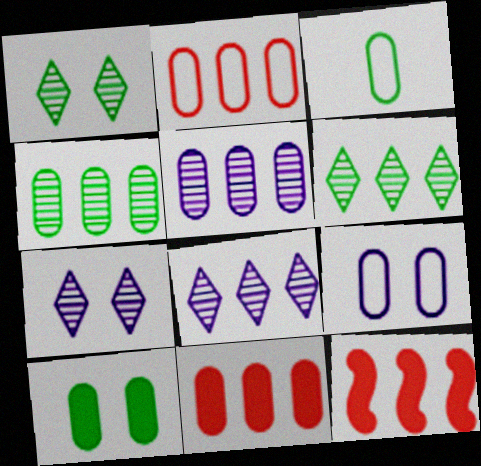[[2, 3, 9], 
[3, 4, 10], 
[3, 7, 12]]